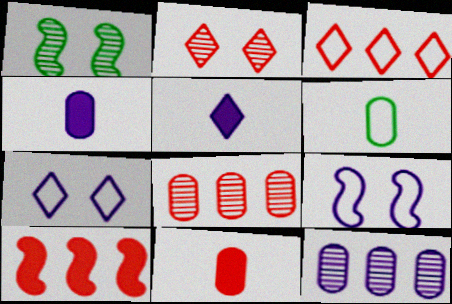[[1, 3, 4], 
[3, 6, 9], 
[3, 8, 10], 
[5, 9, 12]]